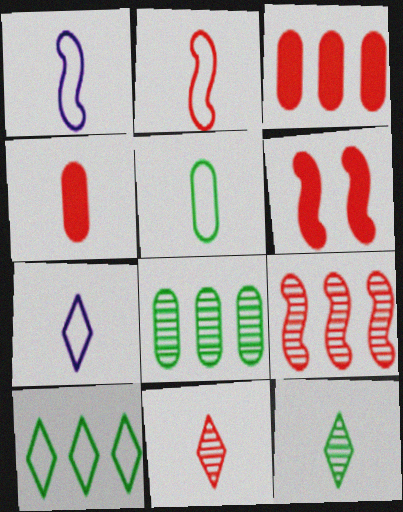[[1, 4, 12], 
[2, 4, 11], 
[2, 5, 7], 
[2, 6, 9], 
[6, 7, 8]]